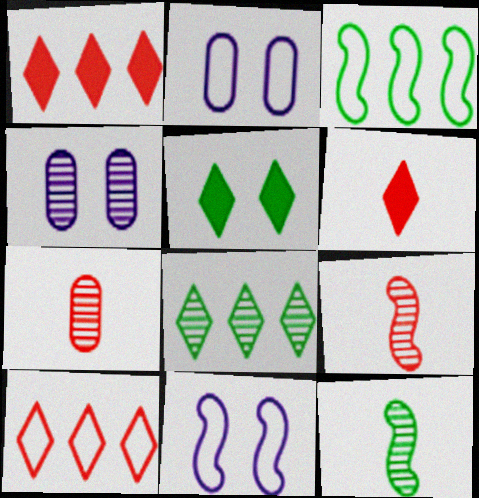[[1, 2, 12], 
[3, 4, 6], 
[4, 8, 9]]